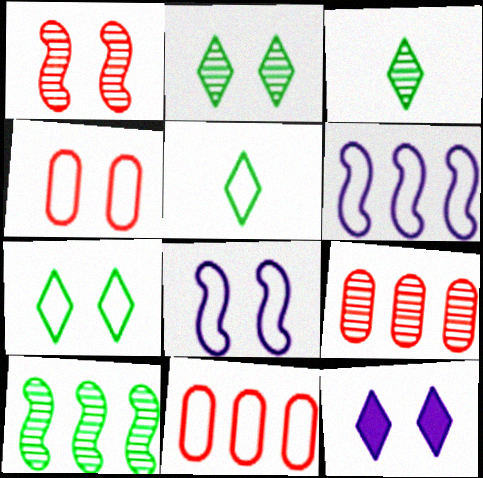[[4, 5, 6], 
[4, 7, 8], 
[5, 8, 11]]